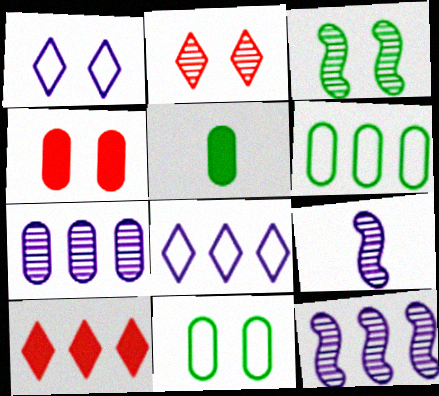[[1, 3, 4], 
[6, 10, 12], 
[9, 10, 11]]